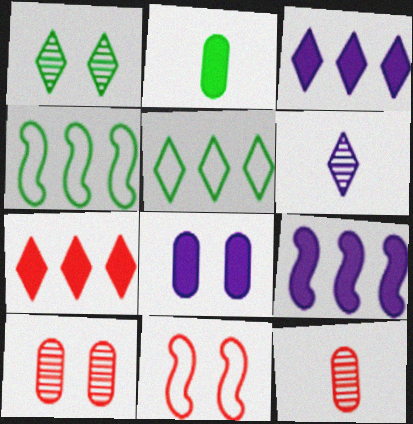[[1, 2, 4], 
[1, 8, 11], 
[7, 11, 12]]